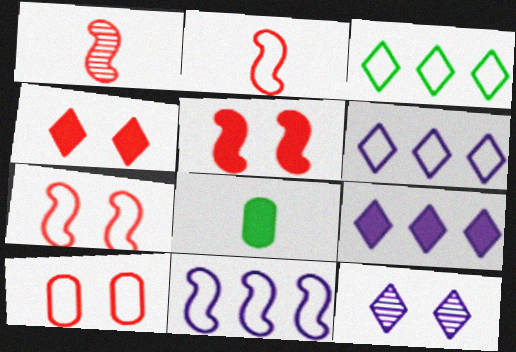[[5, 8, 9]]